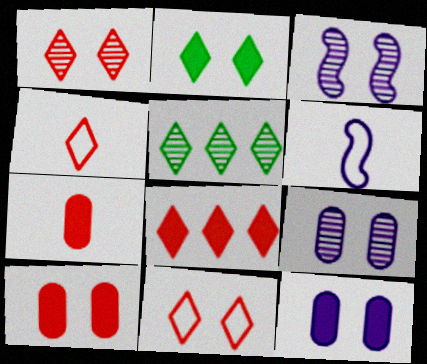[[1, 4, 8], 
[5, 6, 10]]